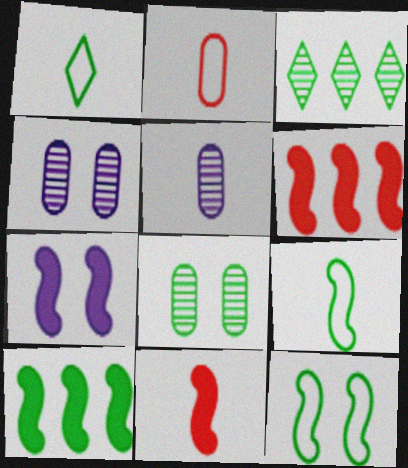[[1, 4, 6], 
[1, 5, 11], 
[1, 8, 10], 
[2, 3, 7], 
[7, 10, 11]]